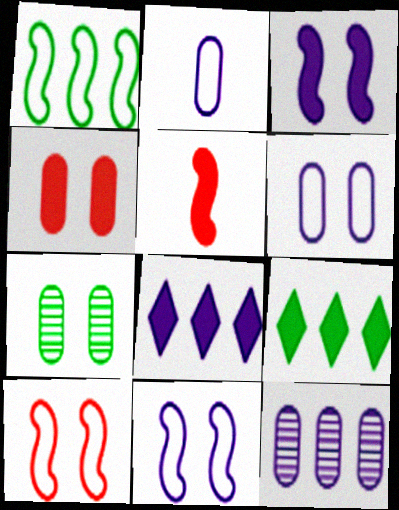[[4, 6, 7]]